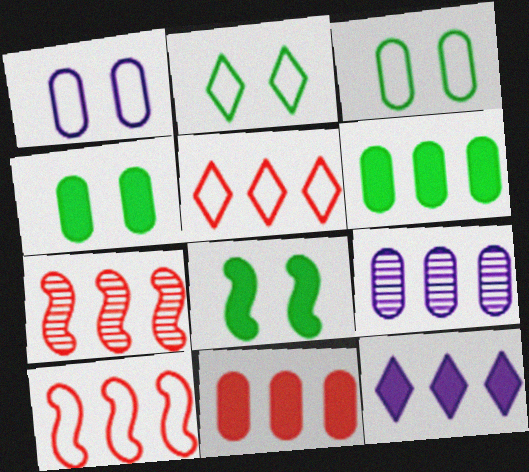[[5, 7, 11]]